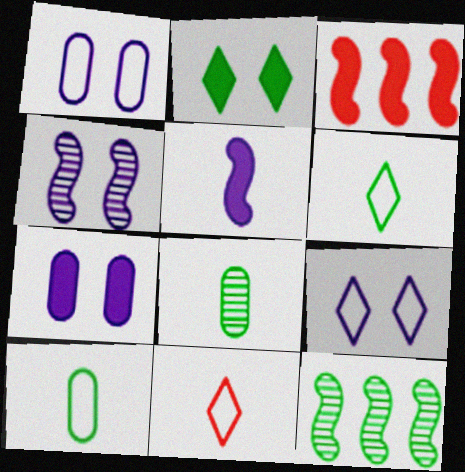[[2, 10, 12], 
[3, 8, 9], 
[4, 7, 9], 
[5, 8, 11], 
[7, 11, 12]]